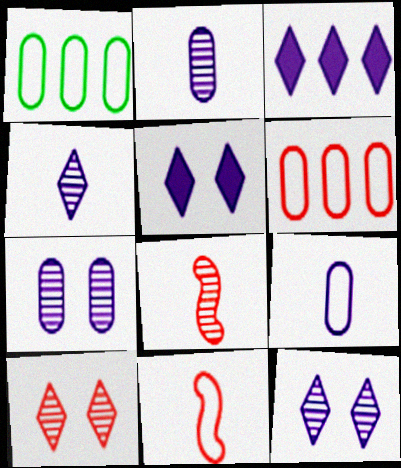[[1, 5, 8]]